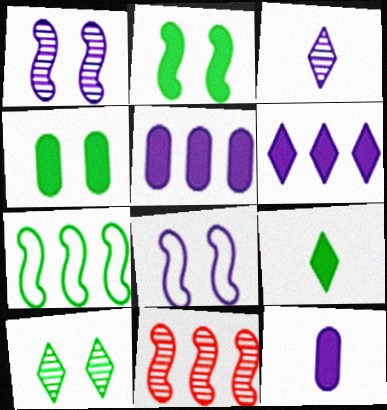[[3, 5, 8]]